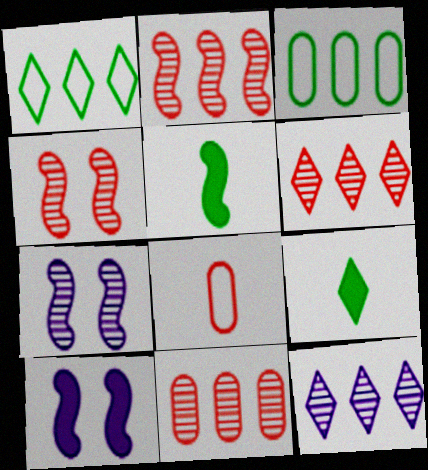[[2, 6, 11]]